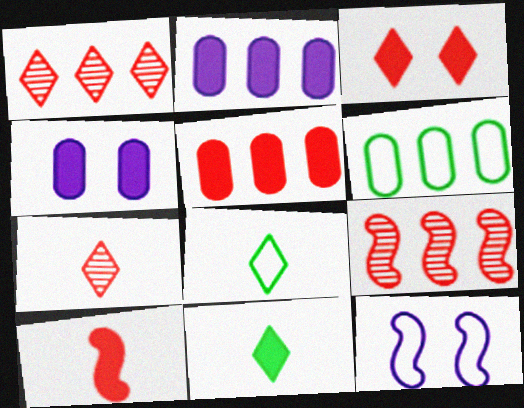[[3, 5, 10], 
[4, 8, 9]]